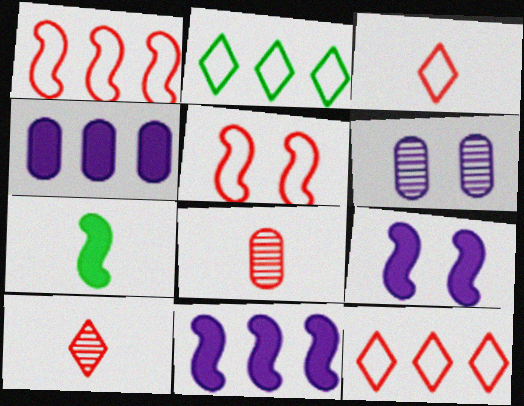[[2, 8, 9], 
[6, 7, 12]]